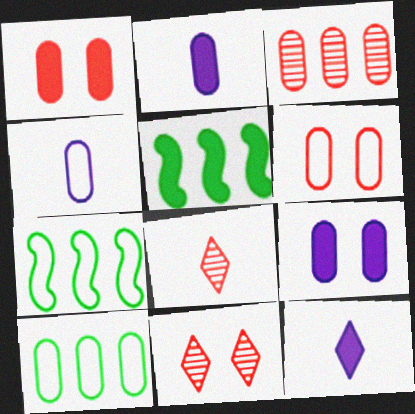[[1, 5, 12], 
[2, 7, 11], 
[4, 5, 11], 
[4, 6, 10], 
[7, 8, 9]]